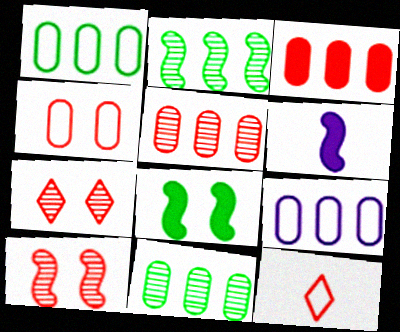[[1, 6, 7], 
[3, 9, 11], 
[3, 10, 12]]